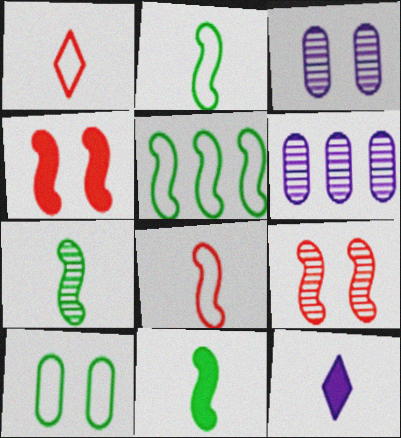[[2, 7, 11]]